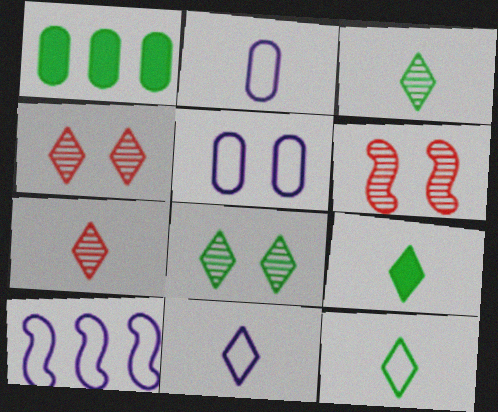[[1, 6, 11], 
[3, 9, 12], 
[5, 10, 11], 
[7, 9, 11]]